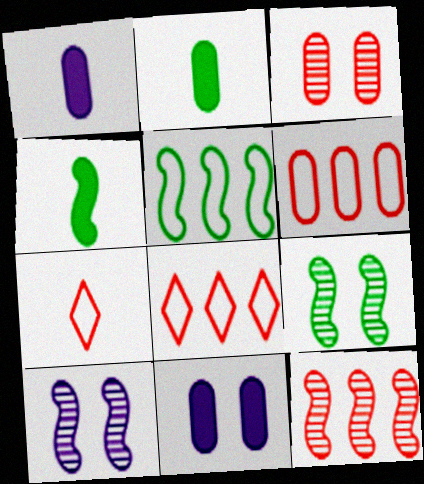[[1, 8, 9], 
[2, 8, 10], 
[4, 5, 9]]